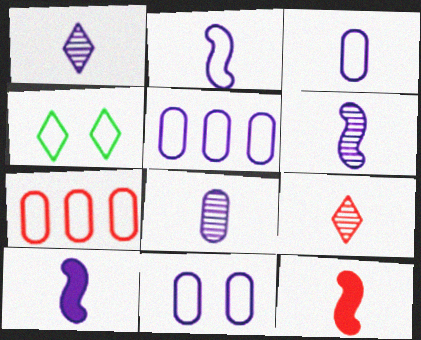[[1, 3, 10], 
[1, 6, 8], 
[2, 4, 7], 
[2, 6, 10], 
[3, 5, 11]]